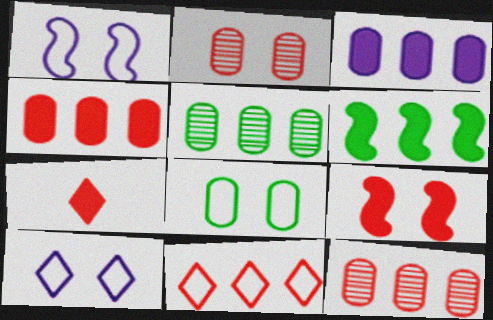[[1, 5, 7], 
[4, 7, 9]]